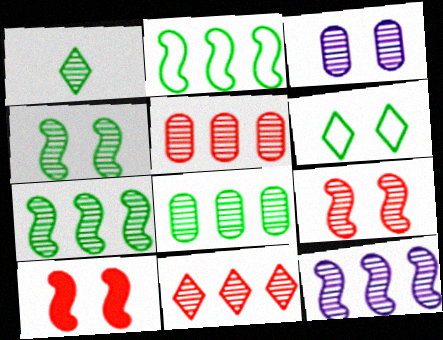[[1, 4, 8], 
[3, 6, 10], 
[8, 11, 12]]